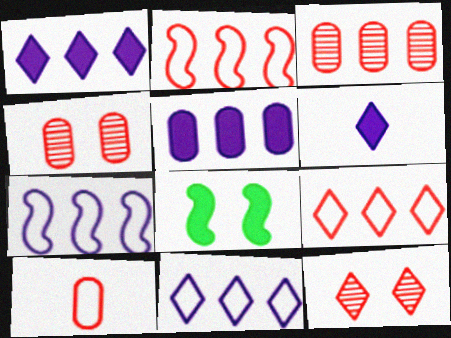[]